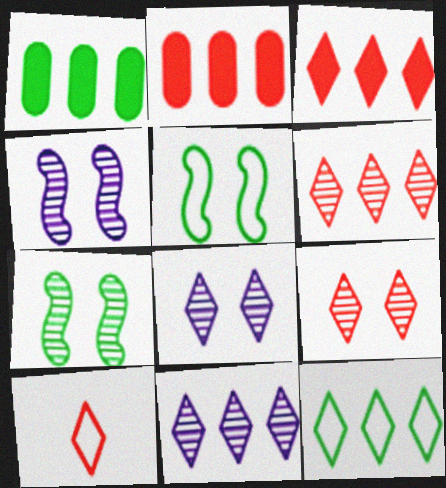[[1, 4, 10], 
[3, 9, 10], 
[3, 11, 12]]